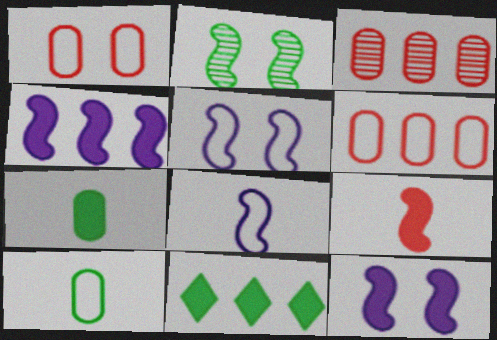[[2, 10, 11]]